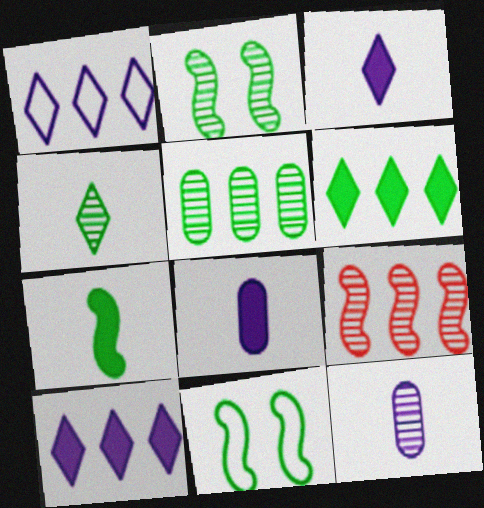[[2, 4, 5]]